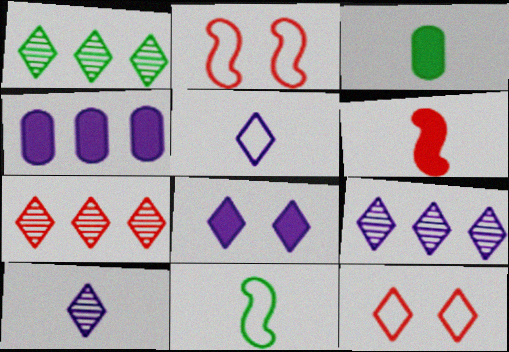[[1, 7, 9], 
[2, 3, 9], 
[5, 8, 9]]